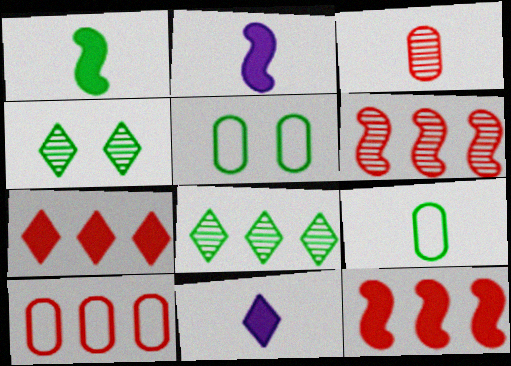[[1, 5, 8], 
[2, 4, 10], 
[5, 6, 11], 
[6, 7, 10]]